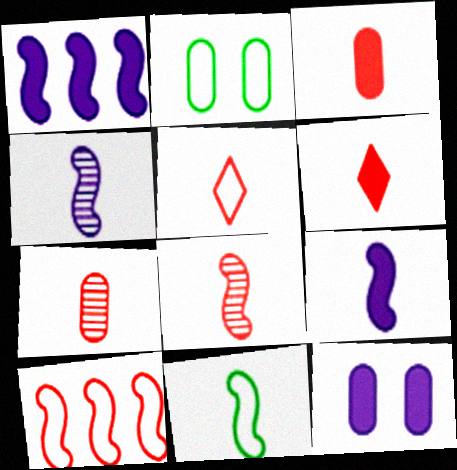[[3, 5, 8], 
[8, 9, 11]]